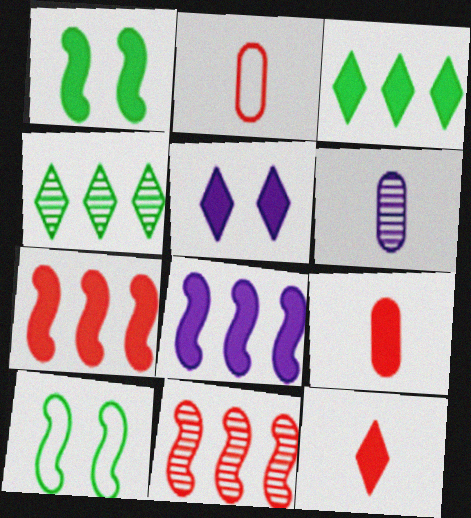[[3, 5, 12]]